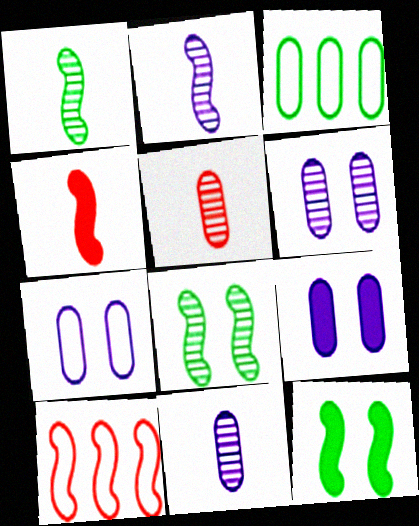[[2, 10, 12], 
[3, 5, 9], 
[6, 7, 9]]